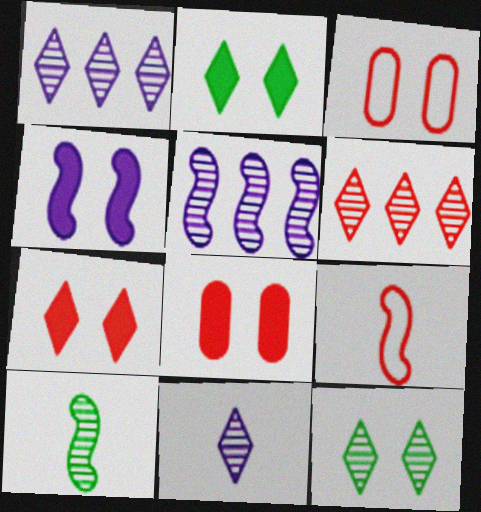[[2, 4, 8], 
[3, 4, 12], 
[6, 8, 9], 
[6, 11, 12]]